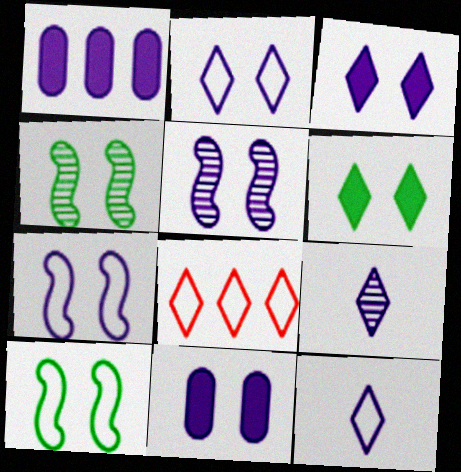[[1, 5, 12], 
[1, 7, 9], 
[2, 5, 11], 
[6, 8, 9]]